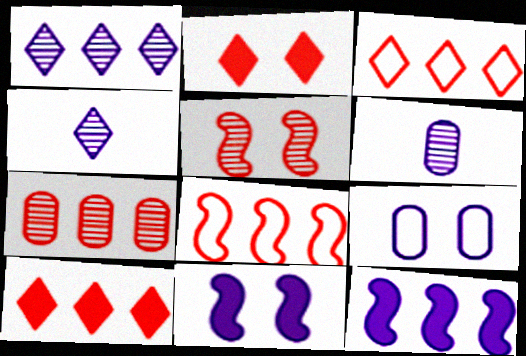[[4, 9, 12], 
[7, 8, 10]]